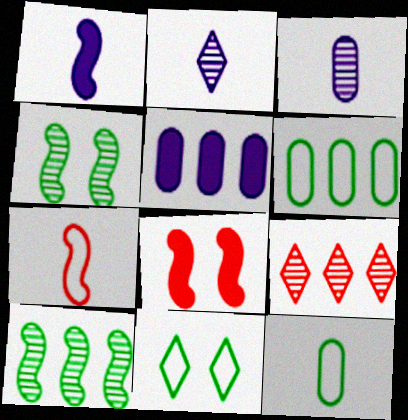[[2, 6, 8], 
[3, 4, 9]]